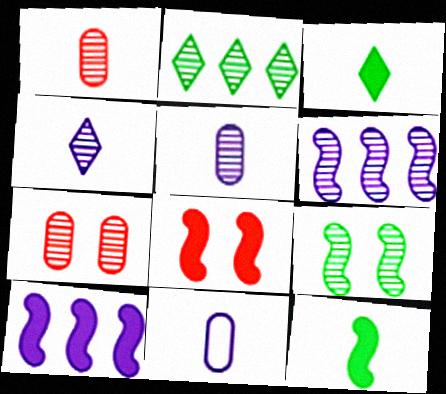[[2, 8, 11], 
[8, 10, 12]]